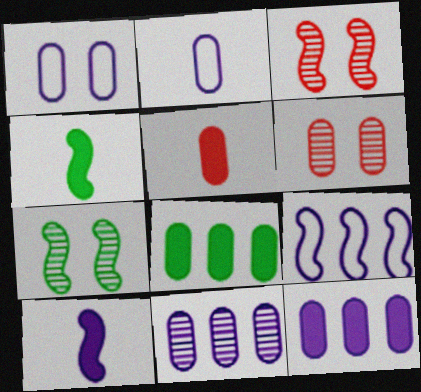[[2, 6, 8], 
[3, 4, 9]]